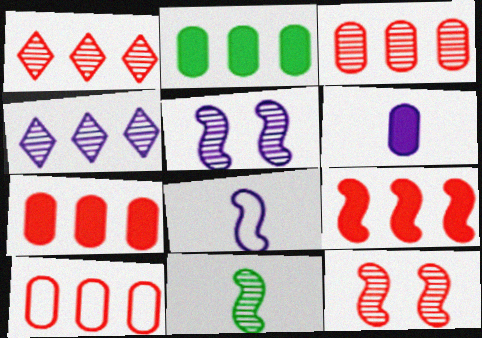[[1, 9, 10], 
[3, 7, 10]]